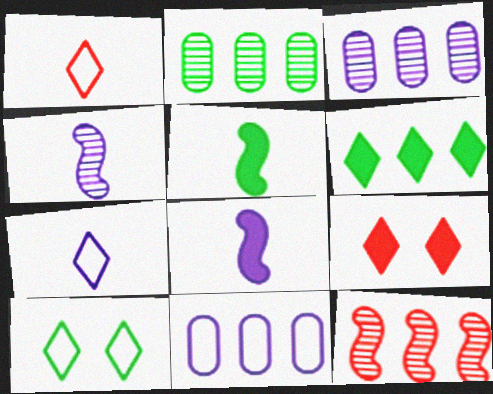[[2, 5, 10], 
[6, 11, 12]]